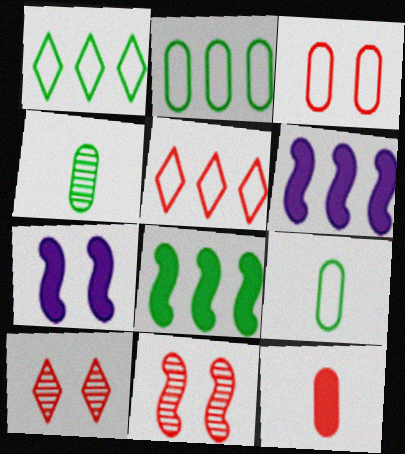[[4, 5, 7], 
[5, 11, 12], 
[6, 9, 10]]